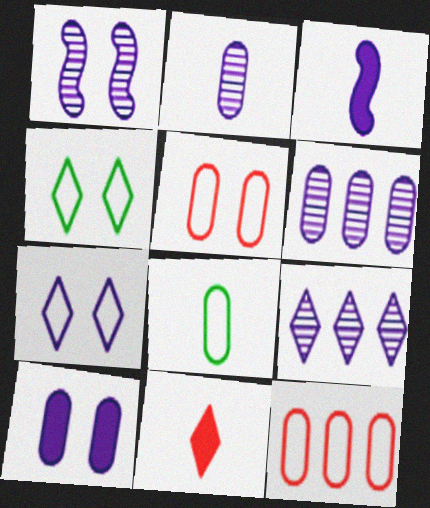[[1, 2, 9], 
[1, 7, 10], 
[3, 6, 7], 
[4, 9, 11]]